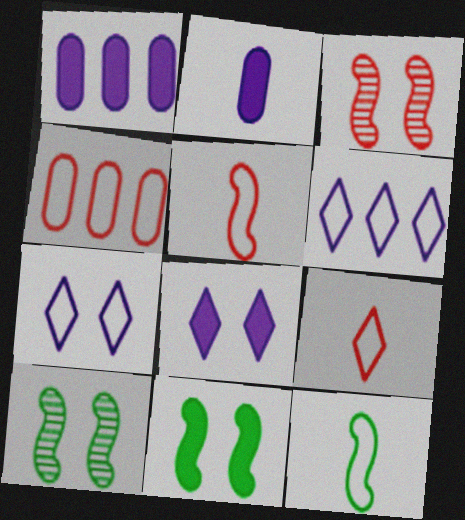[[1, 9, 10], 
[4, 7, 12]]